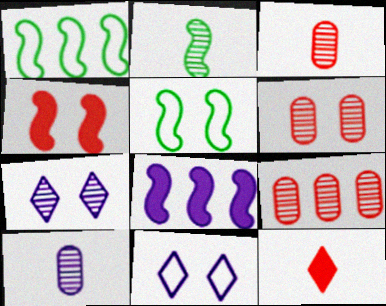[[2, 7, 9], 
[3, 6, 9], 
[8, 10, 11]]